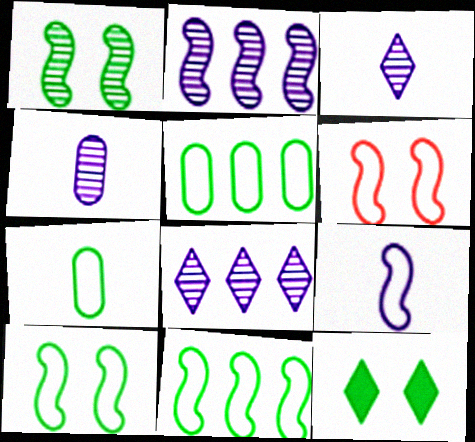[[6, 9, 11]]